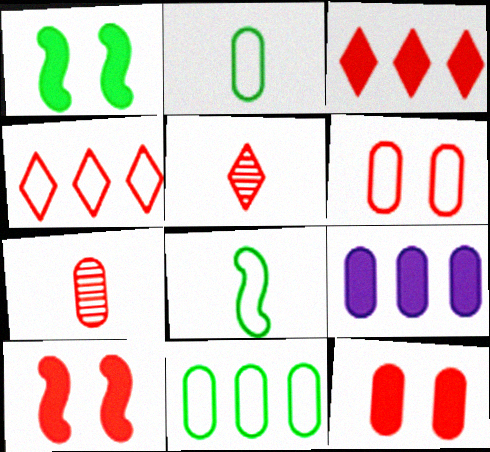[[4, 7, 10]]